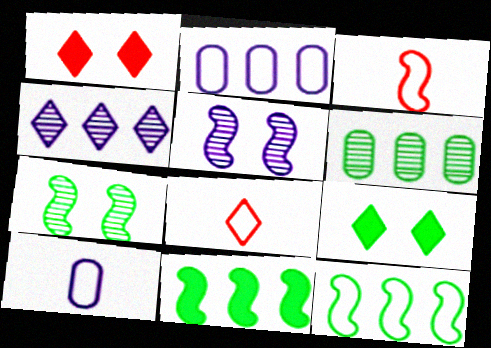[[3, 5, 11], 
[4, 8, 9]]